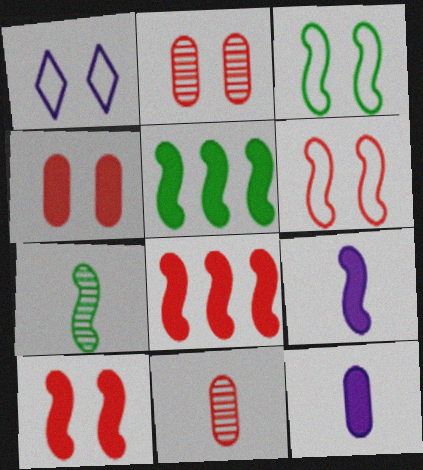[[1, 5, 11], 
[3, 5, 7], 
[5, 9, 10]]